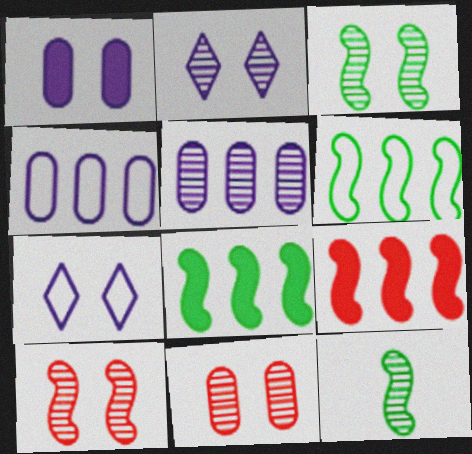[[2, 3, 11]]